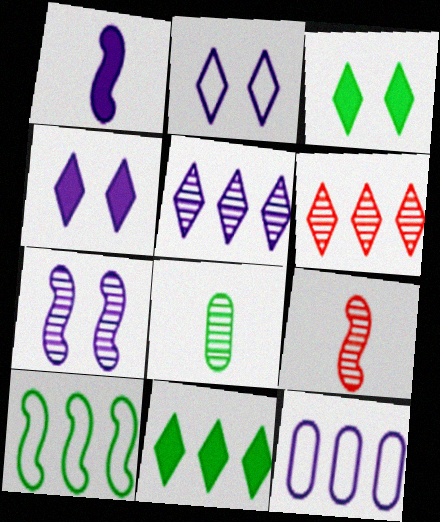[[3, 8, 10], 
[3, 9, 12], 
[6, 7, 8]]